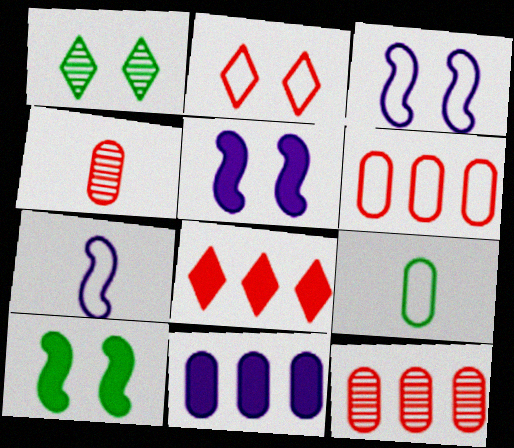[]